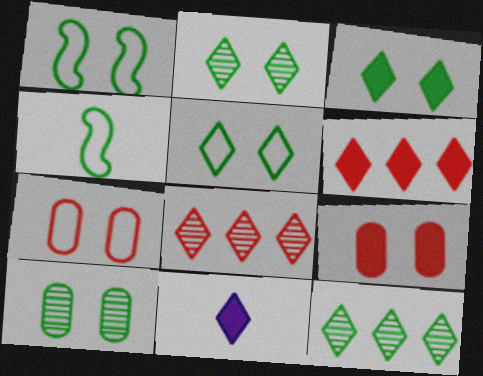[[1, 3, 10], 
[2, 3, 5], 
[3, 6, 11], 
[5, 8, 11]]